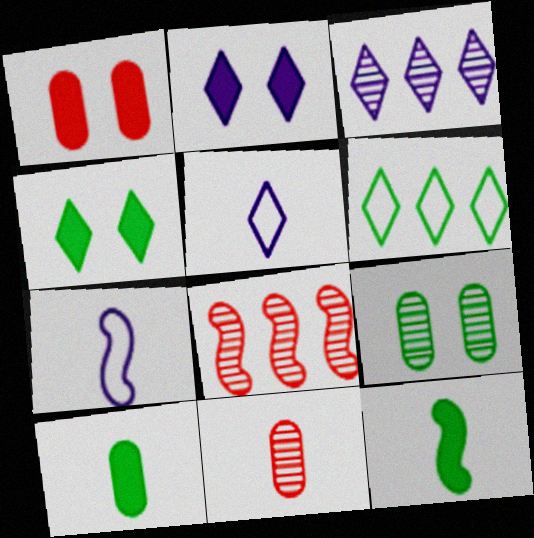[[2, 3, 5], 
[5, 11, 12], 
[6, 9, 12]]